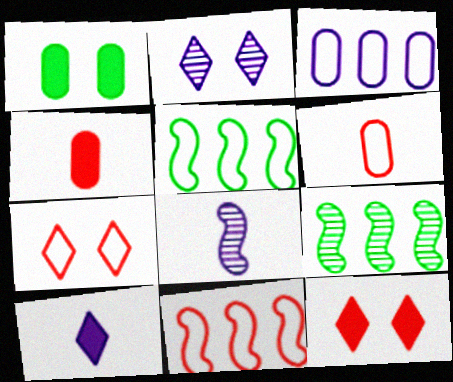[[2, 4, 5], 
[6, 7, 11]]